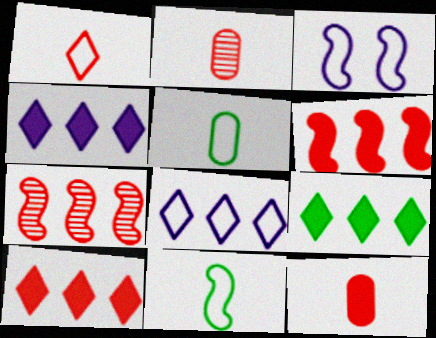[[2, 3, 9], 
[4, 9, 10]]